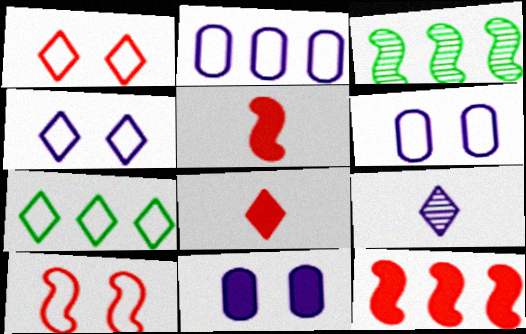[[3, 6, 8]]